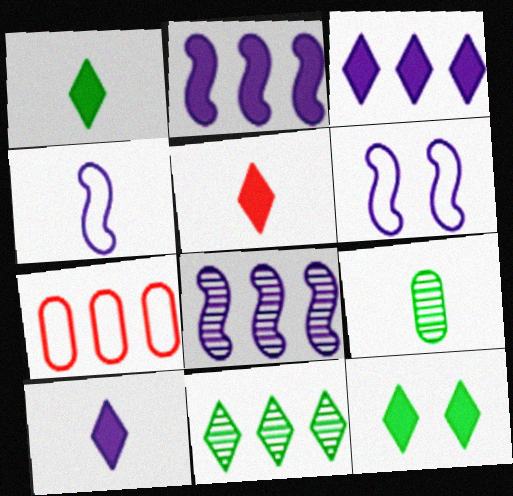[[1, 5, 10], 
[2, 7, 11], 
[3, 5, 12], 
[4, 5, 9]]